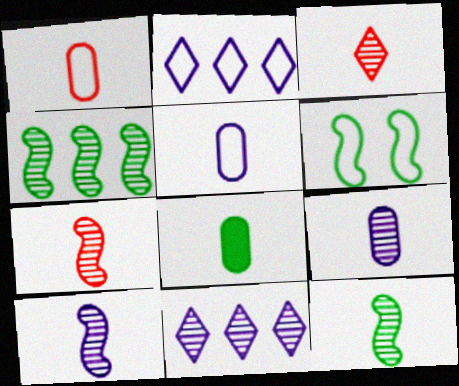[[1, 2, 6], 
[1, 8, 9], 
[3, 9, 12], 
[7, 10, 12]]